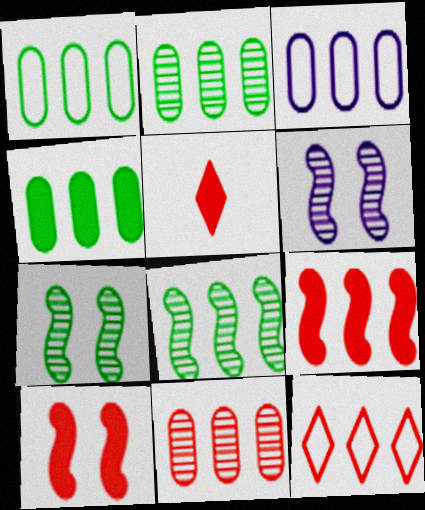[[1, 2, 4], 
[1, 5, 6], 
[3, 4, 11], 
[3, 5, 7], 
[9, 11, 12]]